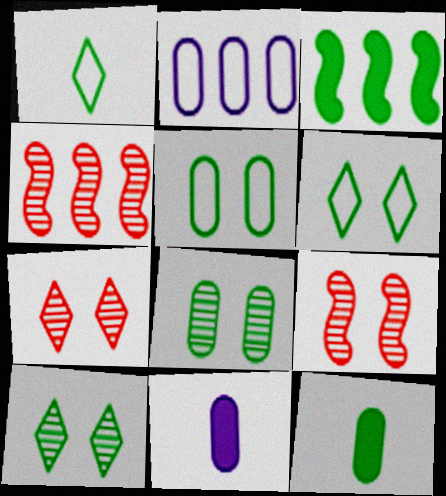[[1, 3, 8], 
[4, 6, 11]]